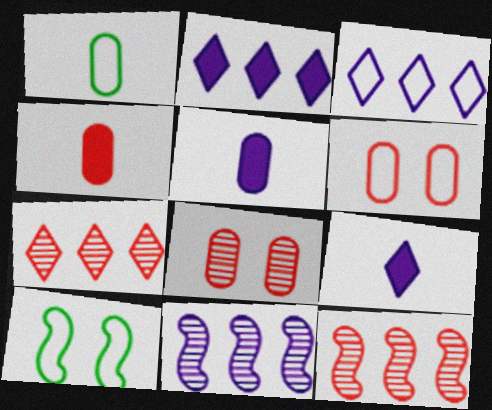[[5, 7, 10]]